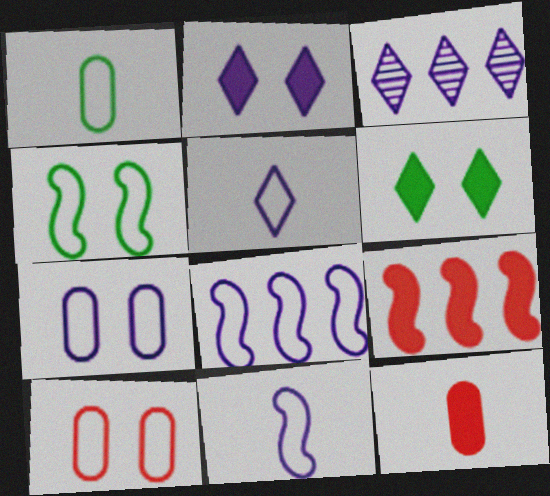[[2, 3, 5], 
[3, 4, 12], 
[5, 7, 8]]